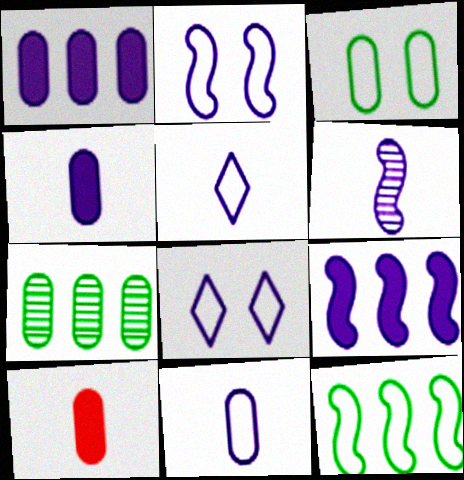[[1, 6, 8], 
[2, 6, 9], 
[4, 5, 6]]